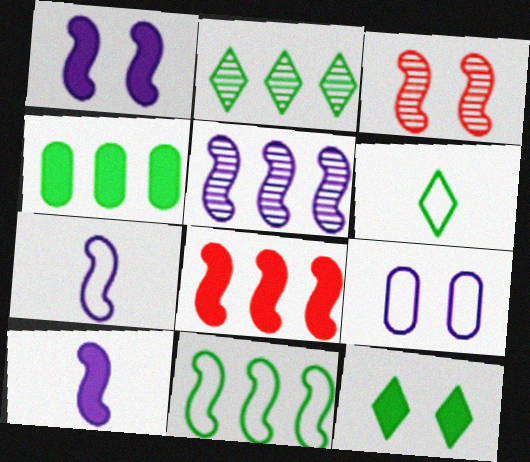[[1, 5, 7], 
[2, 4, 11], 
[2, 6, 12], 
[3, 9, 12], 
[3, 10, 11], 
[5, 8, 11]]